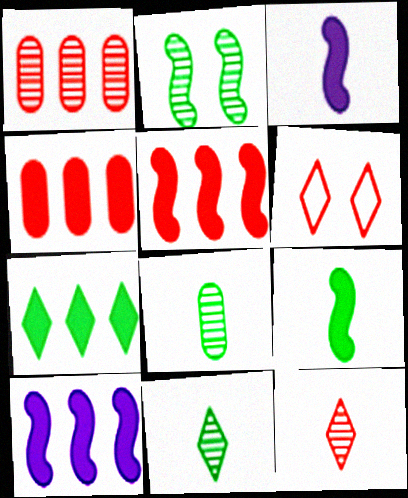[[4, 7, 10], 
[6, 8, 10]]